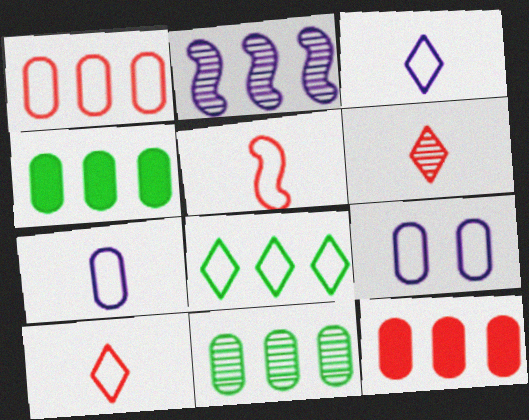[[2, 8, 12], 
[5, 8, 9]]